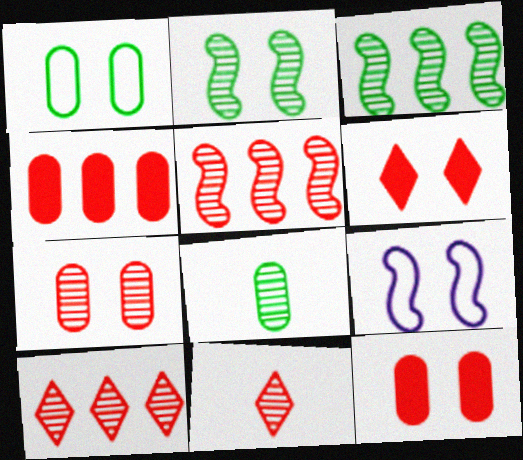[[5, 7, 11]]